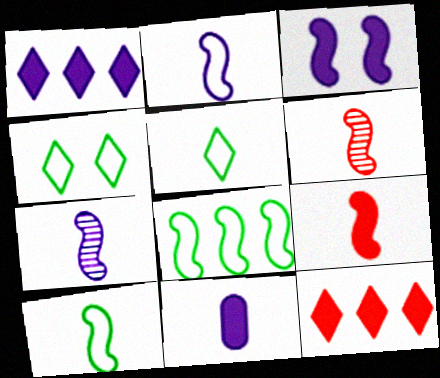[[1, 3, 11], 
[3, 6, 8], 
[5, 6, 11], 
[7, 9, 10]]